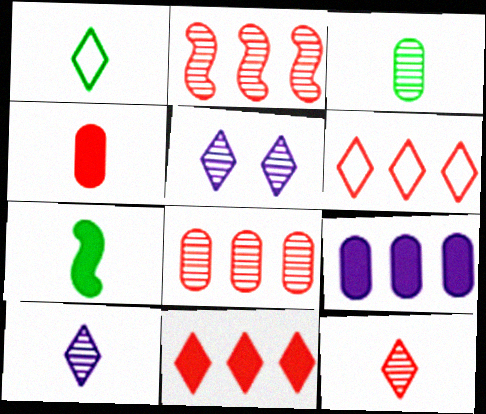[[1, 3, 7], 
[1, 5, 11], 
[2, 3, 5]]